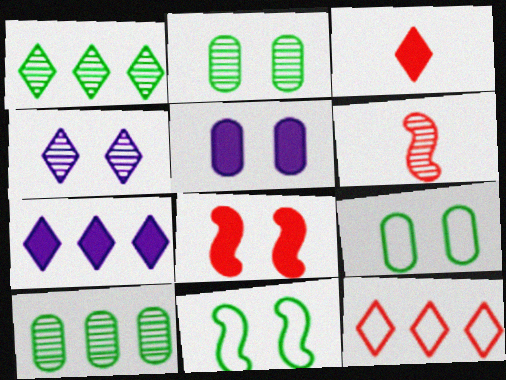[[1, 7, 12], 
[4, 6, 10], 
[4, 8, 9], 
[6, 7, 9]]